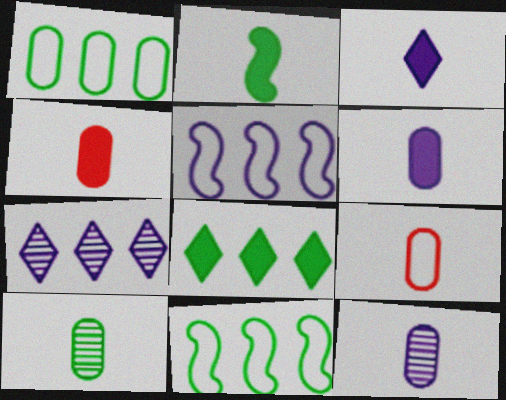[[2, 3, 4], 
[6, 9, 10]]